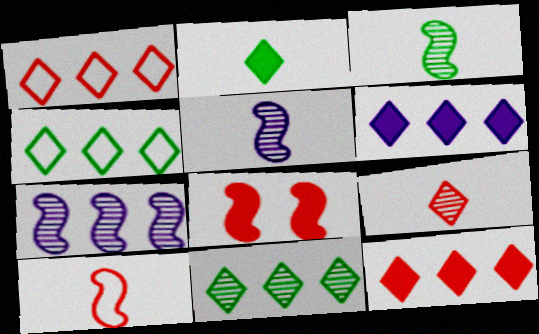[[1, 6, 11]]